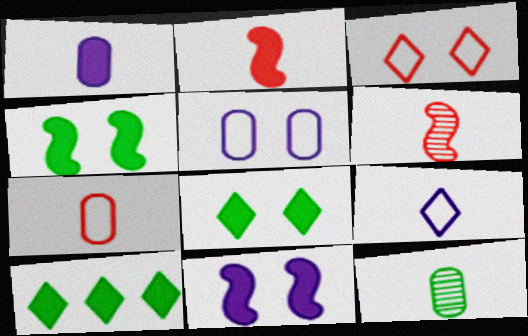[[1, 7, 12], 
[2, 9, 12], 
[5, 6, 10]]